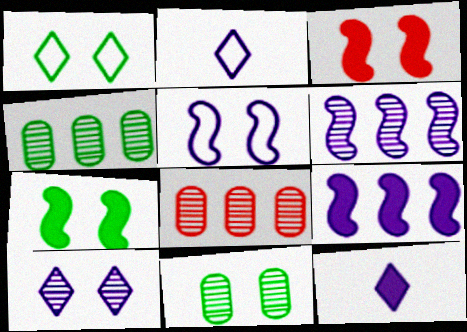[[1, 7, 11], 
[2, 3, 4], 
[2, 7, 8]]